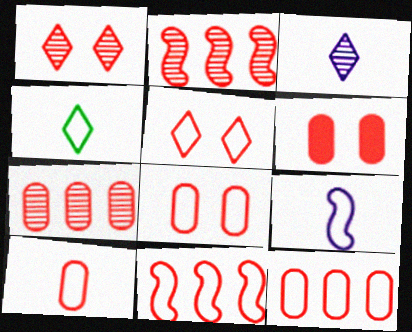[[4, 9, 10], 
[5, 10, 11], 
[6, 7, 10], 
[8, 10, 12]]